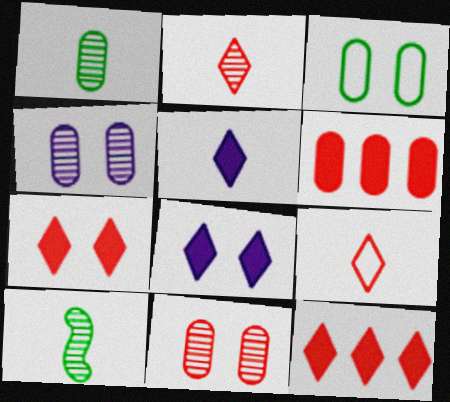[]